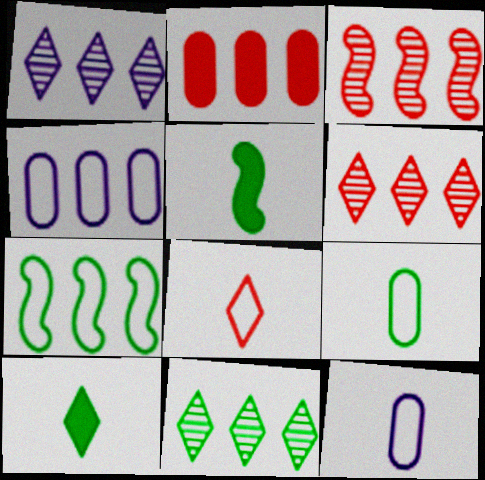[[1, 2, 7], 
[1, 6, 11]]